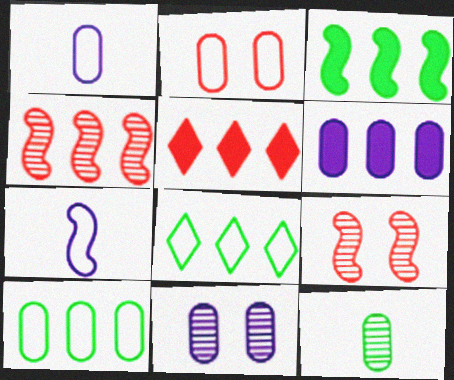[[1, 2, 10], 
[1, 6, 11], 
[2, 6, 12], 
[2, 7, 8], 
[3, 5, 6], 
[3, 7, 9], 
[4, 6, 8]]